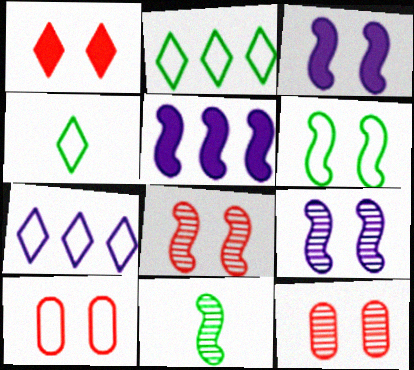[[1, 8, 10], 
[3, 6, 8], 
[4, 5, 12]]